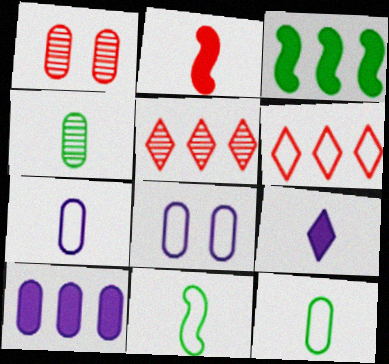[[1, 2, 6], 
[1, 10, 12], 
[6, 8, 11]]